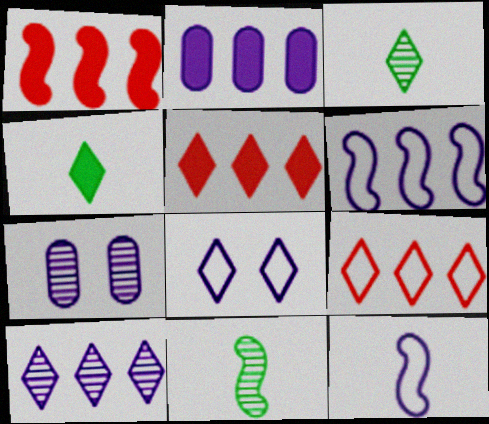[[2, 6, 10], 
[3, 5, 8]]